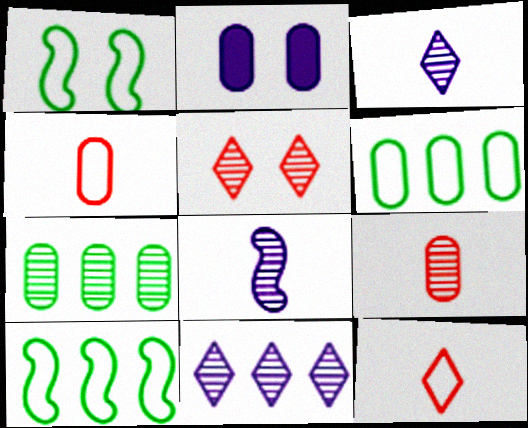[[1, 2, 5], 
[2, 4, 7], 
[2, 6, 9], 
[5, 7, 8]]